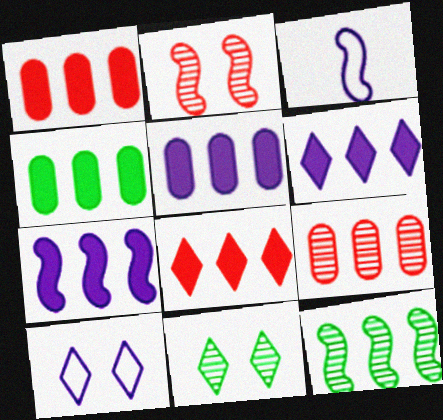[[1, 3, 11], 
[1, 4, 5], 
[4, 7, 8], 
[5, 6, 7]]